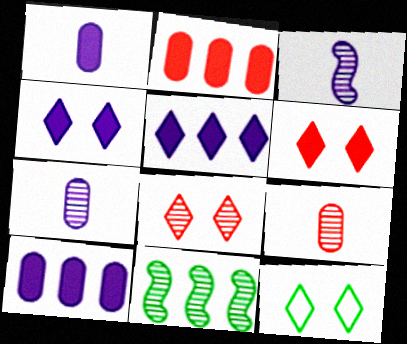[[2, 3, 12], 
[4, 8, 12], 
[7, 8, 11]]